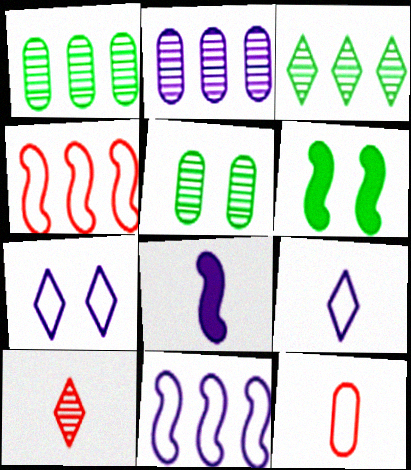[[2, 7, 8]]